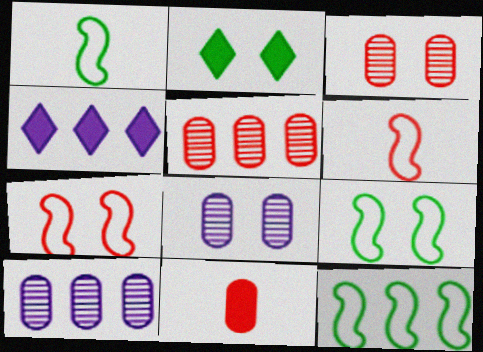[[1, 3, 4], 
[1, 9, 12], 
[2, 6, 10], 
[2, 7, 8], 
[4, 5, 12]]